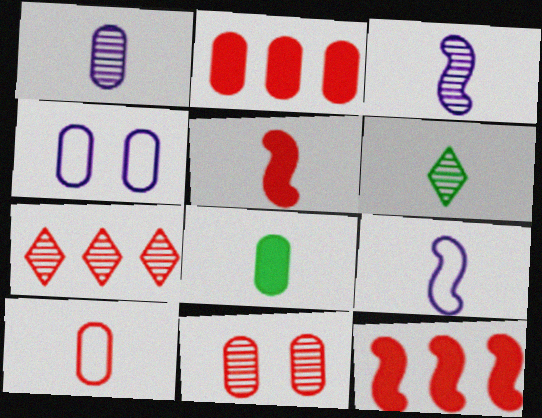[[1, 8, 10], 
[2, 10, 11], 
[4, 6, 12]]